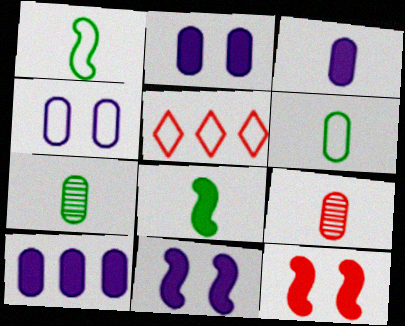[[1, 4, 5], 
[2, 3, 10], 
[3, 6, 9], 
[5, 7, 11], 
[5, 9, 12]]